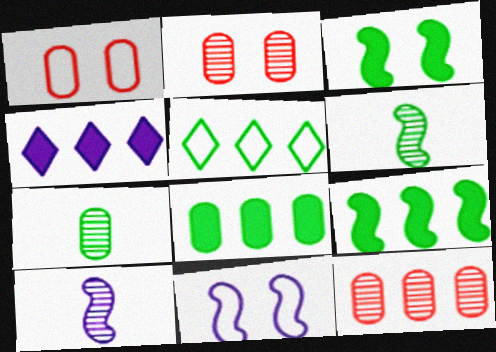[[1, 4, 6], 
[3, 5, 7]]